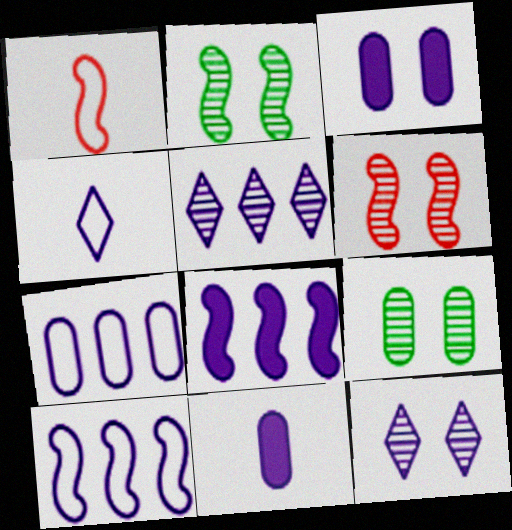[[1, 2, 8], 
[5, 7, 8], 
[6, 9, 12], 
[10, 11, 12]]